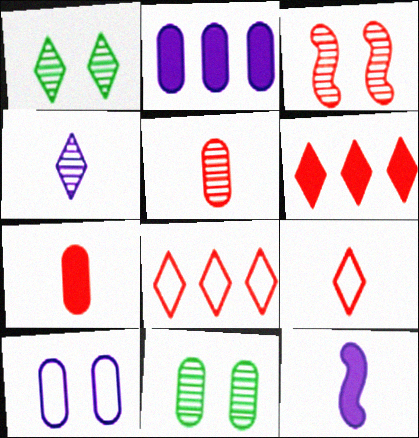[[3, 7, 8], 
[8, 11, 12]]